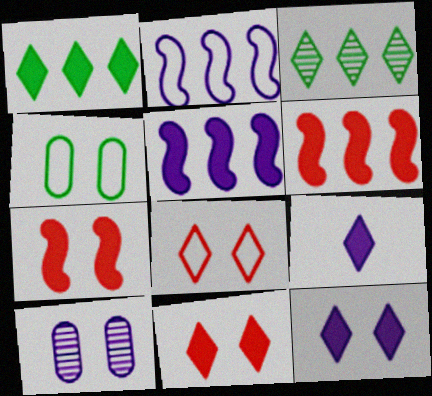[[1, 9, 11], 
[2, 9, 10], 
[3, 8, 9]]